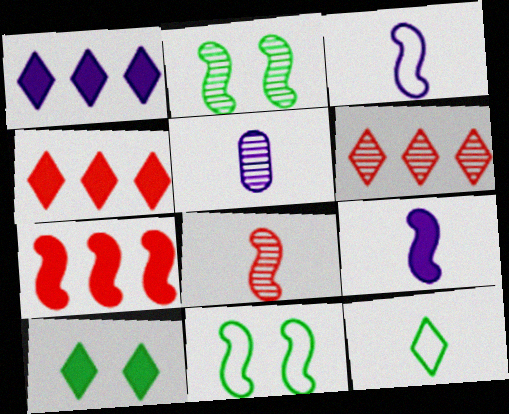[[2, 3, 7], 
[2, 5, 6], 
[4, 5, 11]]